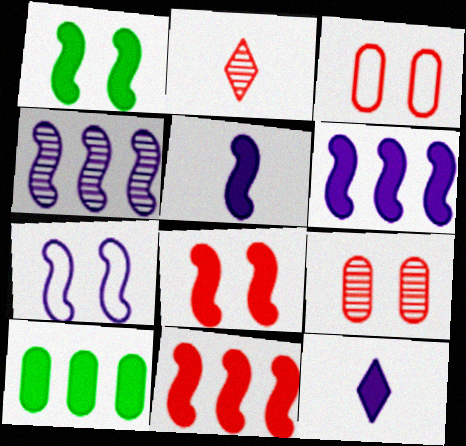[[1, 5, 11], 
[2, 3, 11], 
[2, 7, 10], 
[4, 5, 7], 
[8, 10, 12]]